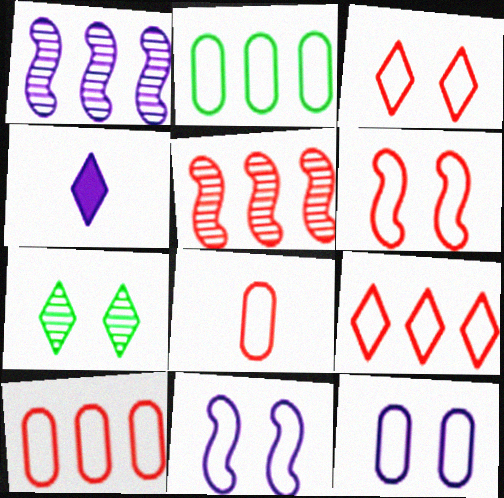[[1, 4, 12], 
[2, 8, 12], 
[4, 7, 9], 
[6, 8, 9]]